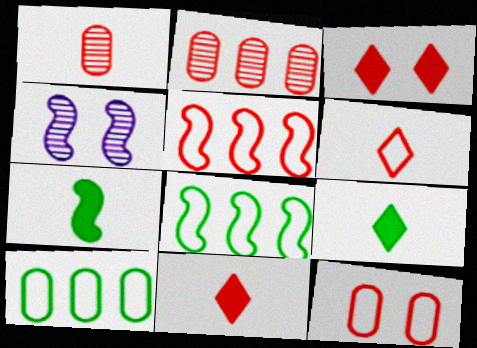[[1, 3, 5], 
[4, 5, 7], 
[4, 10, 11], 
[5, 6, 12]]